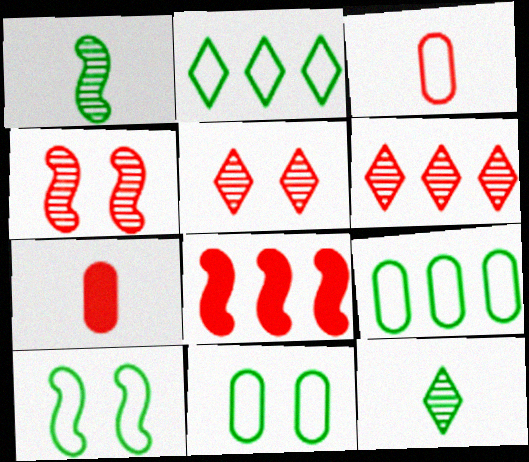[[3, 5, 8]]